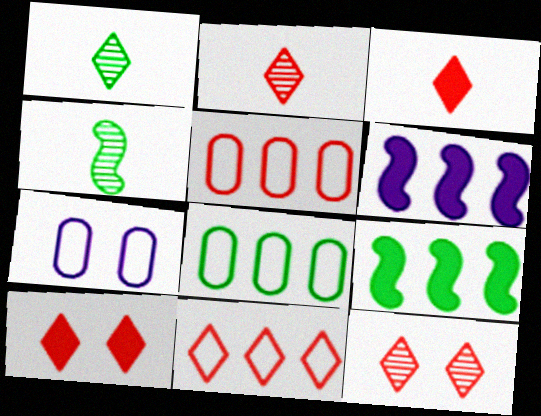[[2, 7, 9], 
[2, 10, 11], 
[3, 11, 12]]